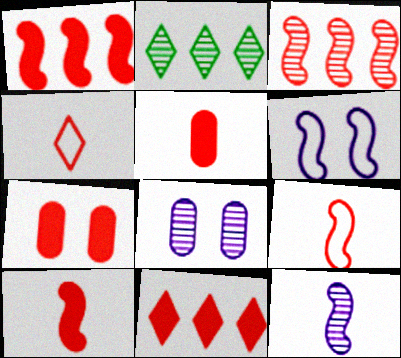[[2, 5, 6], 
[3, 4, 7], 
[7, 10, 11]]